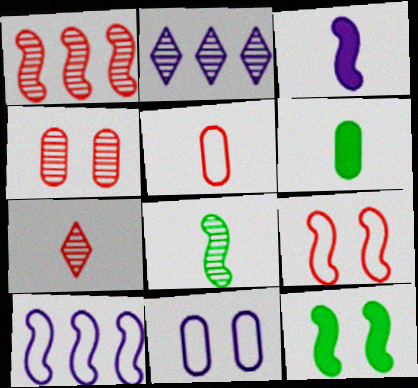[[1, 4, 7], 
[2, 3, 11], 
[2, 4, 8], 
[2, 5, 12], 
[2, 6, 9]]